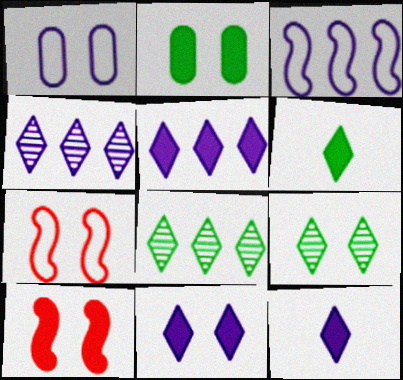[[1, 9, 10], 
[2, 10, 11], 
[5, 11, 12]]